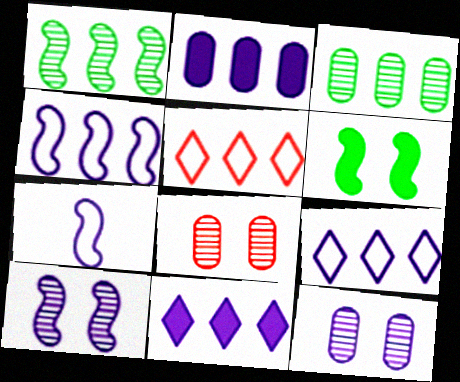[[1, 2, 5], 
[7, 11, 12]]